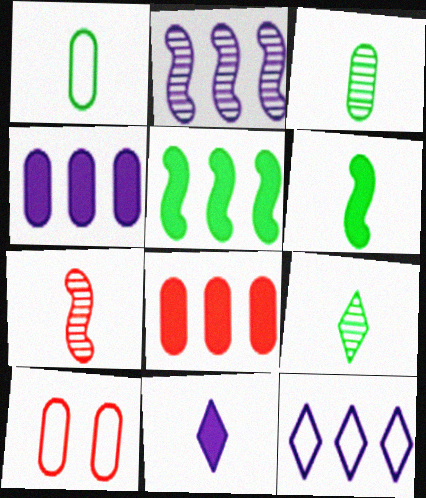[[1, 6, 9], 
[1, 7, 11], 
[2, 4, 12], 
[3, 4, 10]]